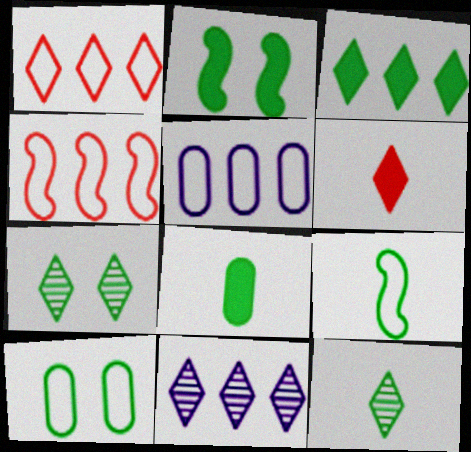[[1, 3, 11], 
[2, 3, 8], 
[2, 7, 10], 
[8, 9, 12]]